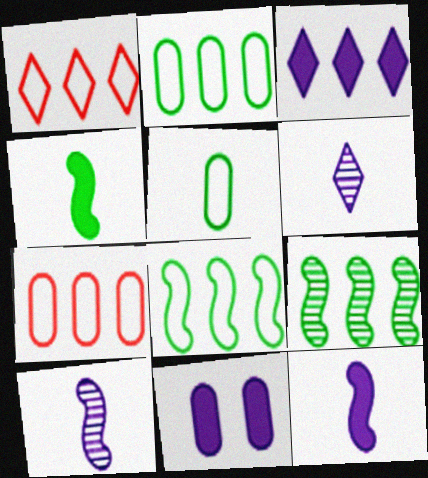[[3, 7, 9], 
[3, 11, 12]]